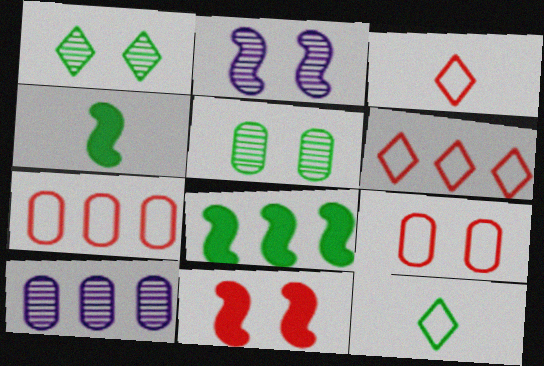[[5, 8, 12], 
[6, 8, 10], 
[10, 11, 12]]